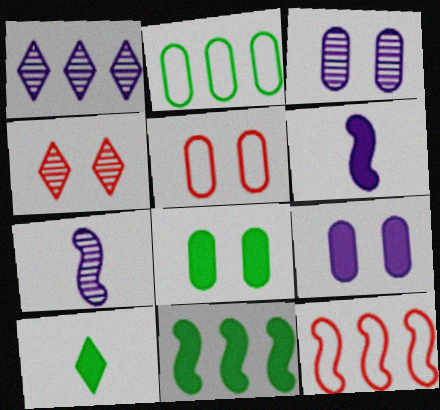[[1, 3, 7], 
[2, 4, 6], 
[3, 5, 8], 
[3, 10, 12], 
[8, 10, 11]]